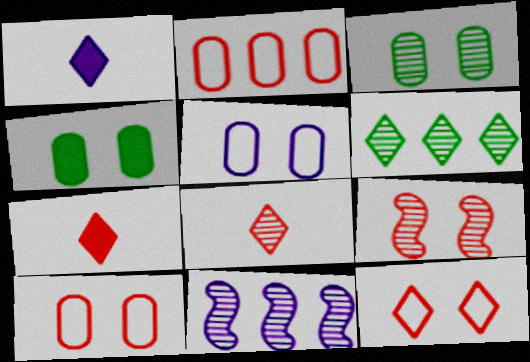[[1, 5, 11], 
[1, 6, 12], 
[2, 7, 9], 
[3, 8, 11]]